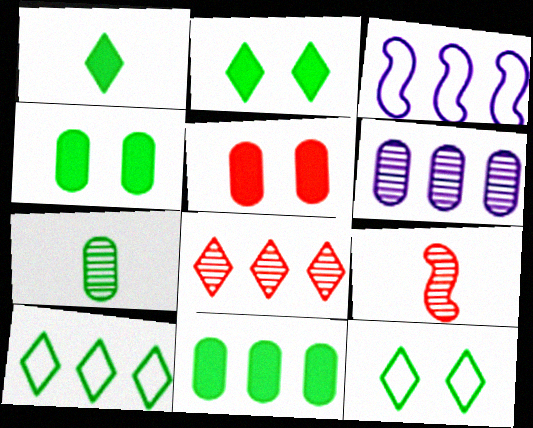[[3, 8, 11]]